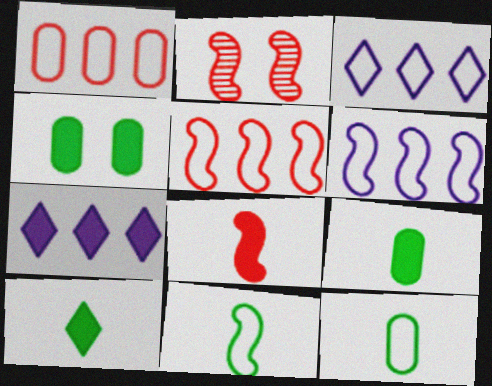[[2, 3, 9], 
[2, 5, 8], 
[2, 7, 12], 
[4, 7, 8]]